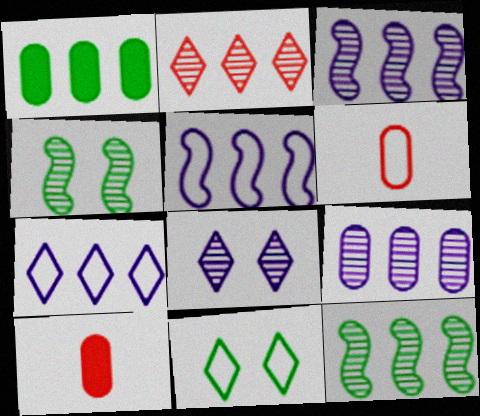[[1, 2, 5], 
[2, 9, 12], 
[3, 10, 11], 
[4, 7, 10], 
[5, 6, 11]]